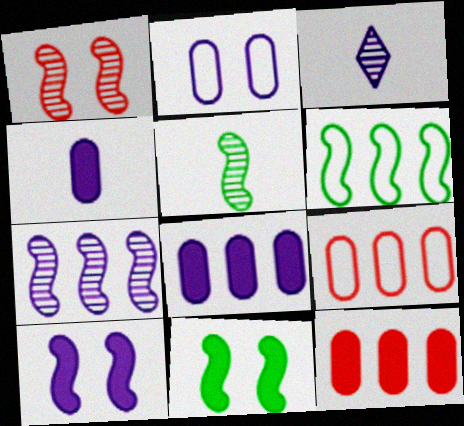[[1, 5, 7], 
[3, 9, 11], 
[5, 6, 11]]